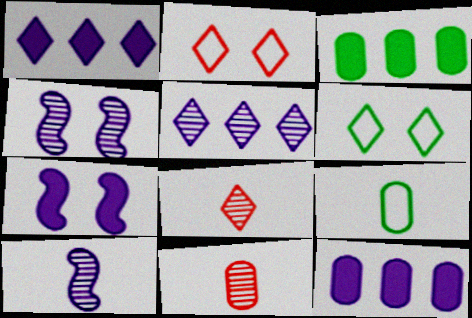[[1, 6, 8], 
[2, 3, 10]]